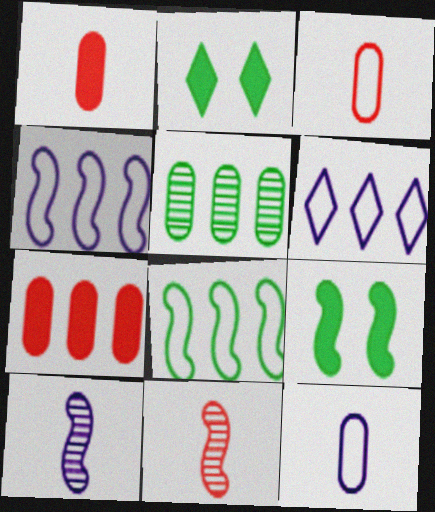[[4, 9, 11]]